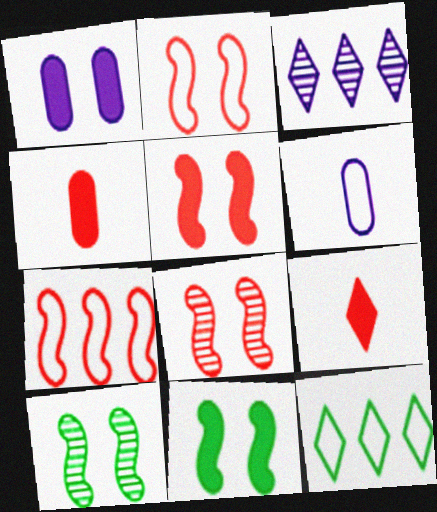[[2, 5, 8], 
[2, 6, 12]]